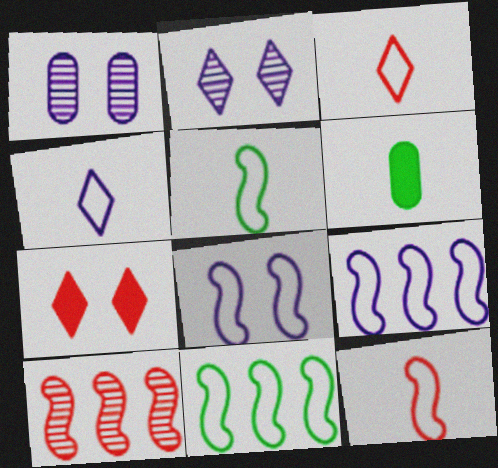[[8, 11, 12]]